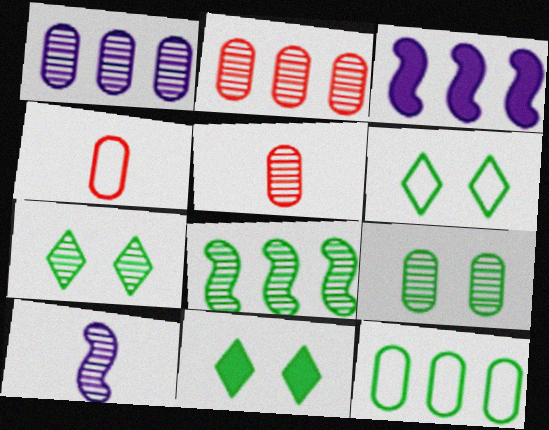[[1, 5, 9], 
[2, 7, 10], 
[3, 4, 7], 
[3, 5, 6], 
[6, 7, 11]]